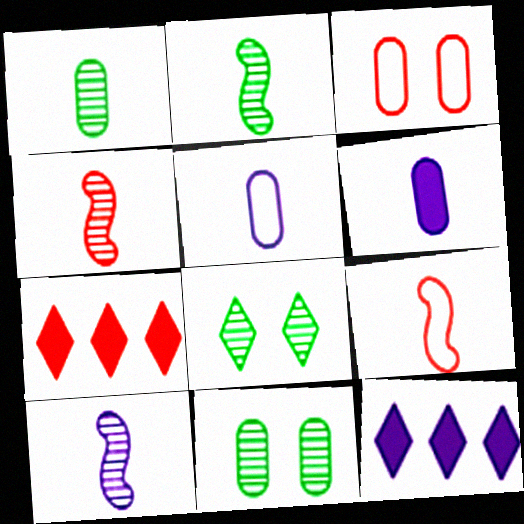[[2, 3, 12], 
[2, 4, 10], 
[3, 4, 7], 
[9, 11, 12]]